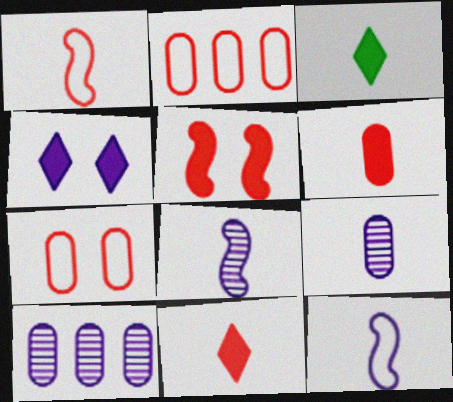[[1, 3, 9], 
[4, 10, 12]]